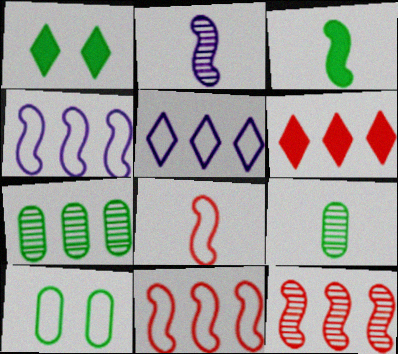[[2, 3, 8], 
[2, 6, 10], 
[4, 6, 7], 
[5, 8, 10]]